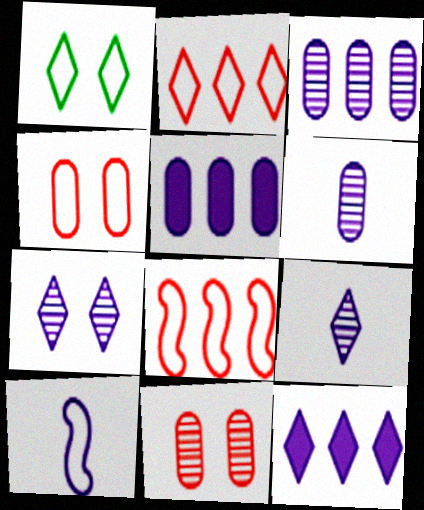[[5, 7, 10]]